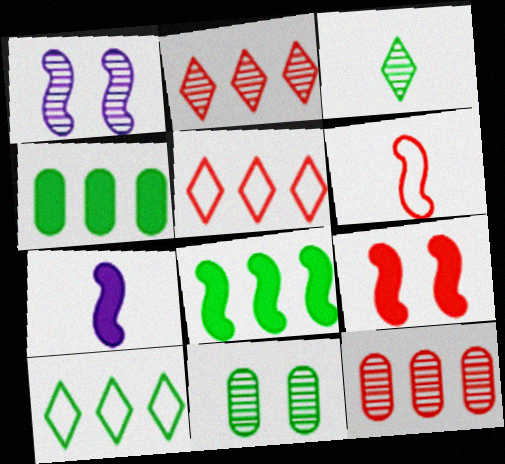[[1, 3, 12], 
[1, 6, 8], 
[5, 7, 11], 
[7, 8, 9]]